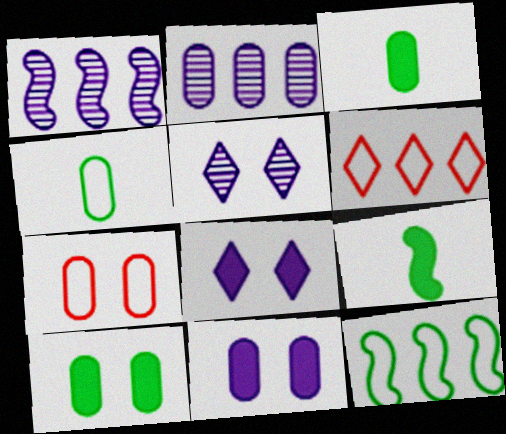[[2, 3, 7]]